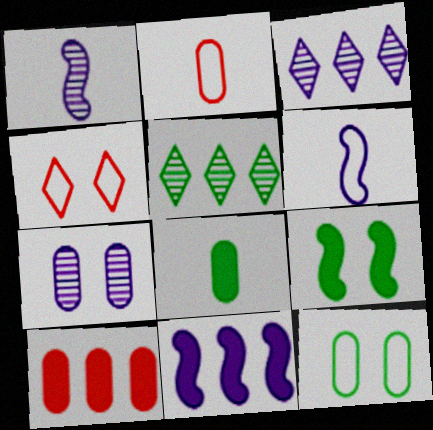[[1, 3, 7], 
[2, 3, 9], 
[4, 7, 9]]